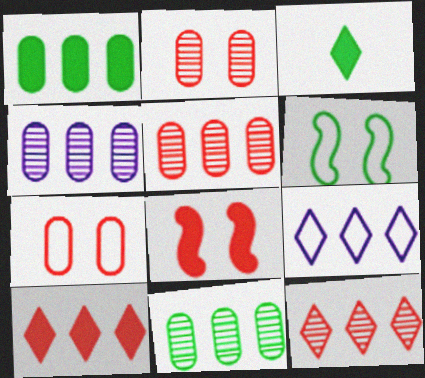[[3, 6, 11], 
[4, 5, 11]]